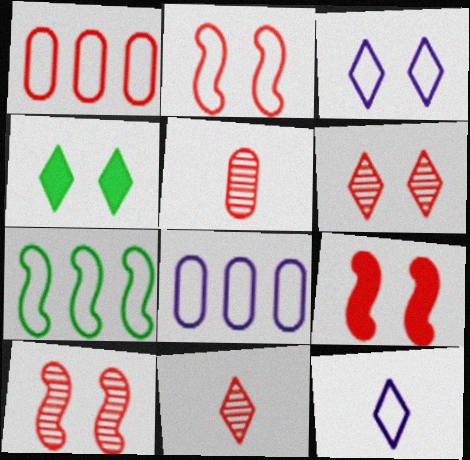[[1, 9, 11], 
[2, 9, 10], 
[3, 4, 6]]